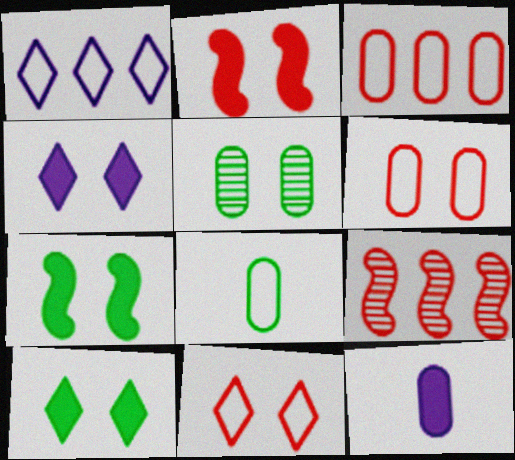[[3, 5, 12], 
[4, 8, 9]]